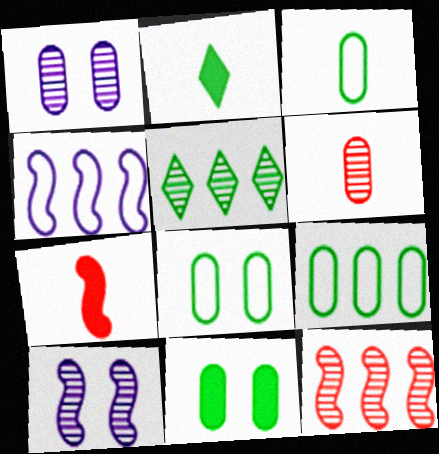[[3, 8, 9], 
[5, 6, 10]]